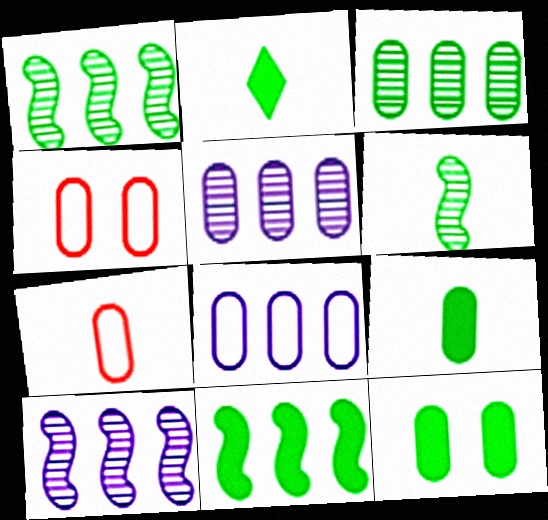[[2, 4, 10], 
[2, 11, 12], 
[4, 5, 9], 
[5, 7, 12]]